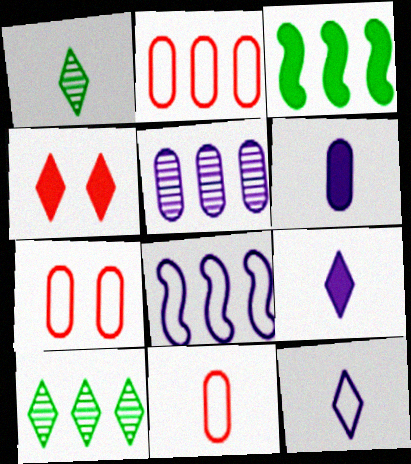[[2, 7, 11], 
[3, 4, 6], 
[4, 10, 12]]